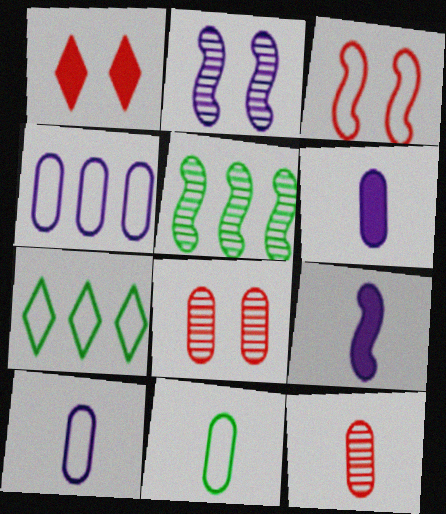[[1, 3, 8], 
[1, 5, 10], 
[3, 5, 9], 
[3, 7, 10], 
[6, 11, 12], 
[7, 8, 9]]